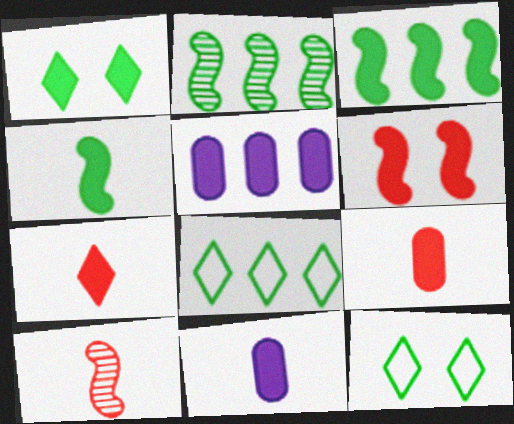[[4, 7, 11], 
[5, 10, 12]]